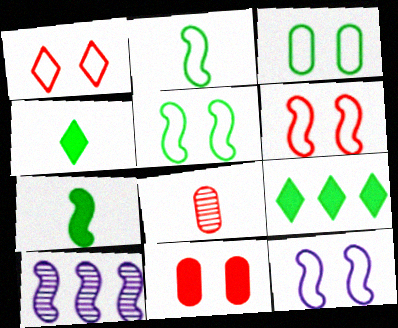[[1, 3, 12], 
[5, 6, 12], 
[6, 7, 10], 
[8, 9, 12]]